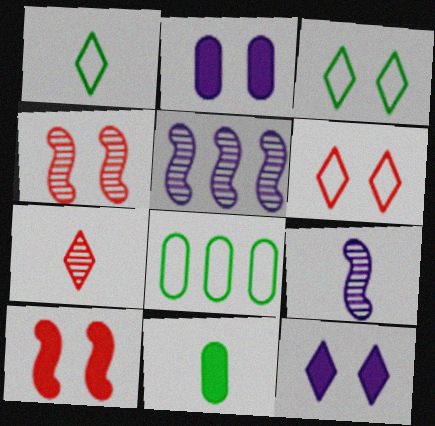[[2, 3, 4], 
[5, 6, 11]]